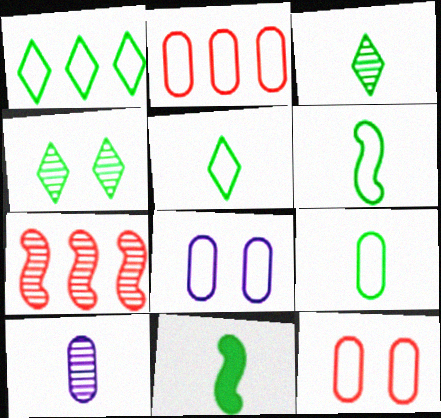[[2, 8, 9], 
[3, 9, 11], 
[4, 7, 10], 
[5, 6, 9]]